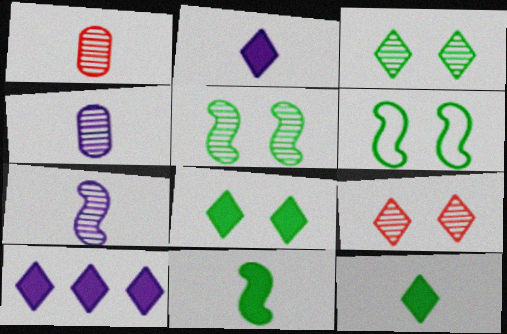[[1, 6, 10]]